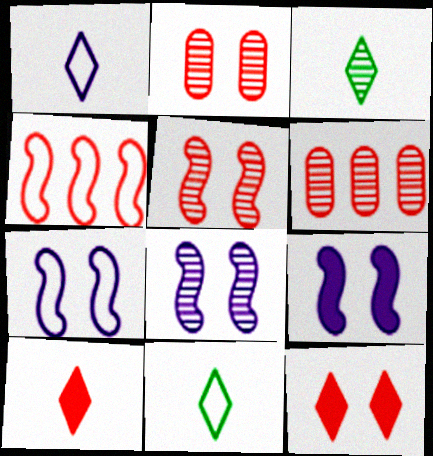[[1, 3, 10], 
[2, 4, 10], 
[3, 6, 8], 
[6, 9, 11], 
[7, 8, 9]]